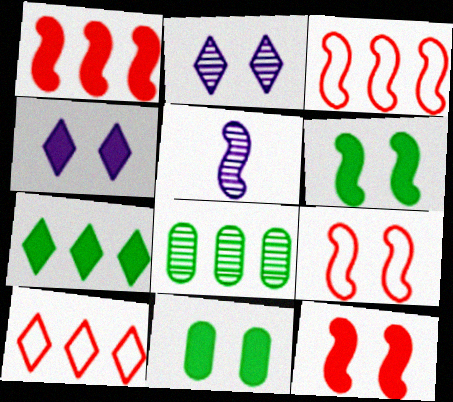[[2, 9, 11], 
[3, 5, 6], 
[4, 11, 12], 
[5, 10, 11]]